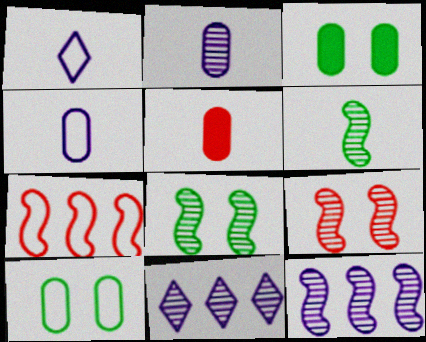[[1, 5, 6], 
[1, 7, 10], 
[6, 9, 12]]